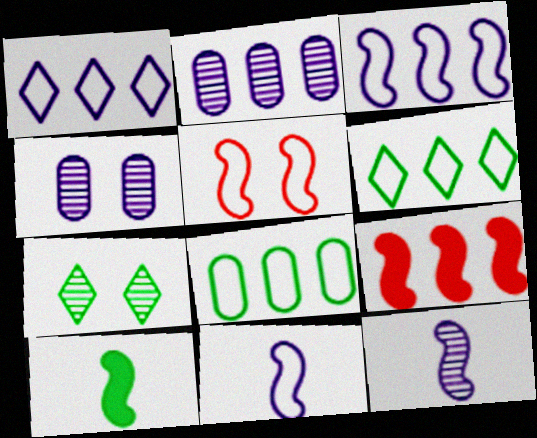[[2, 6, 9], 
[7, 8, 10]]